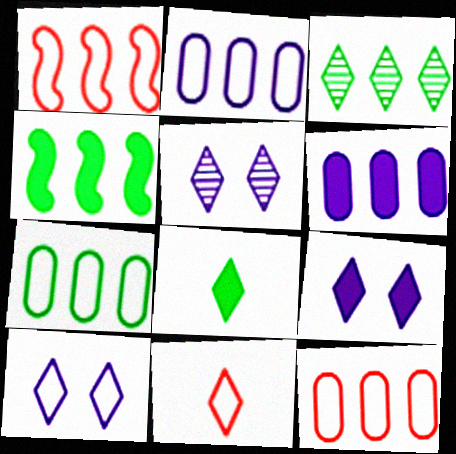[[1, 3, 6], 
[2, 7, 12], 
[3, 4, 7], 
[3, 9, 11], 
[5, 9, 10]]